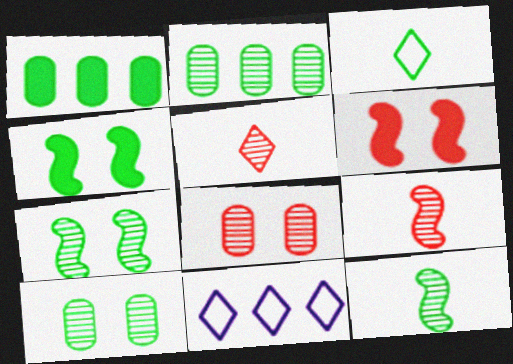[[1, 3, 7], 
[2, 3, 4]]